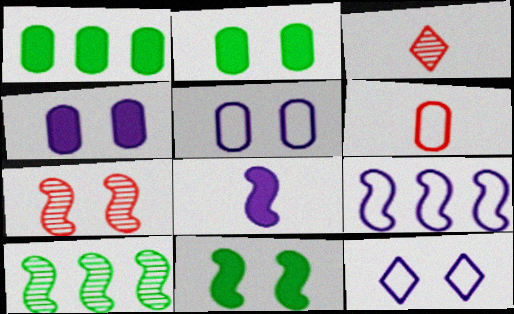[[2, 3, 9], 
[2, 7, 12]]